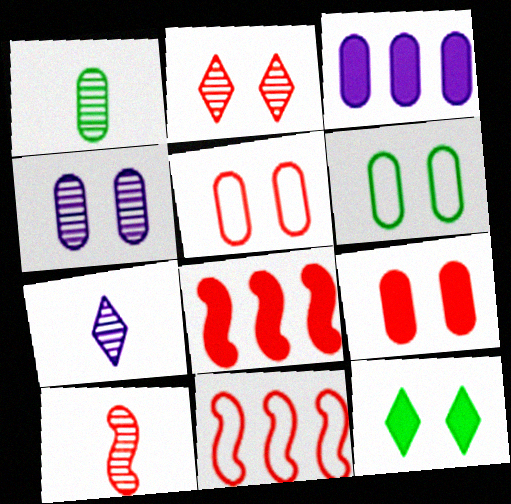[[1, 3, 5], 
[1, 7, 10], 
[4, 6, 9], 
[6, 7, 8]]